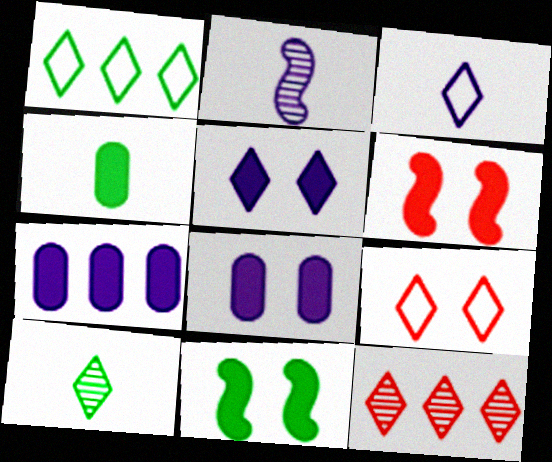[[1, 3, 9]]